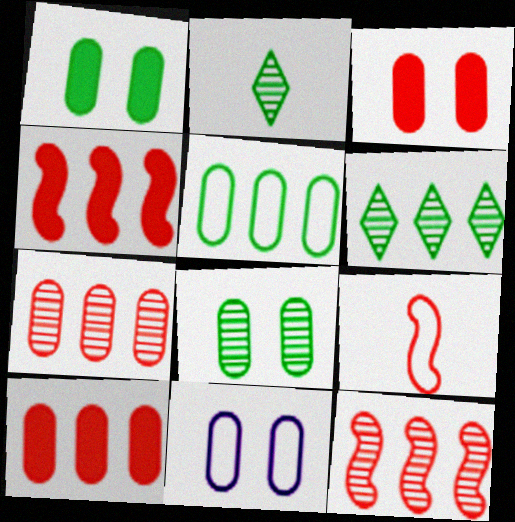[[2, 4, 11], 
[3, 8, 11]]